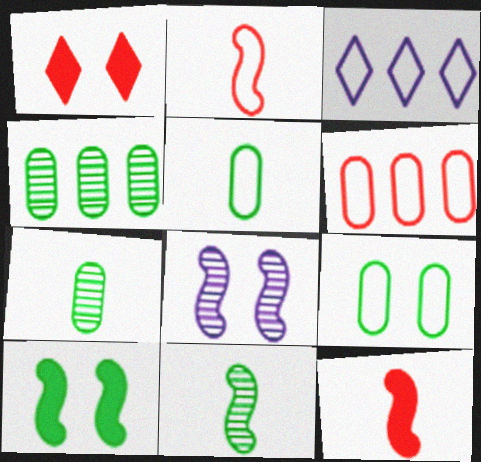[[1, 8, 9], 
[2, 3, 9]]